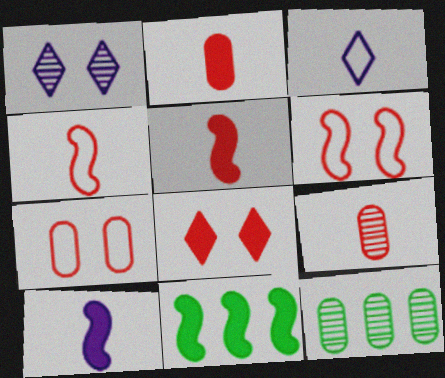[]